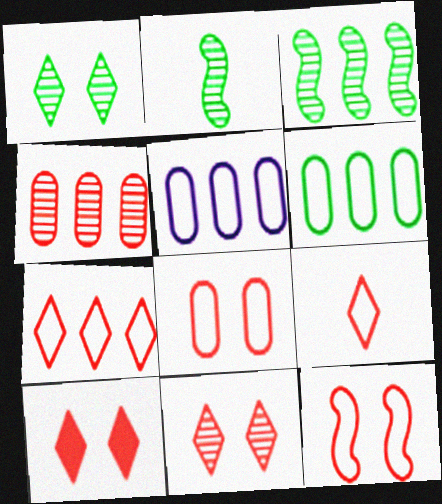[[2, 5, 10]]